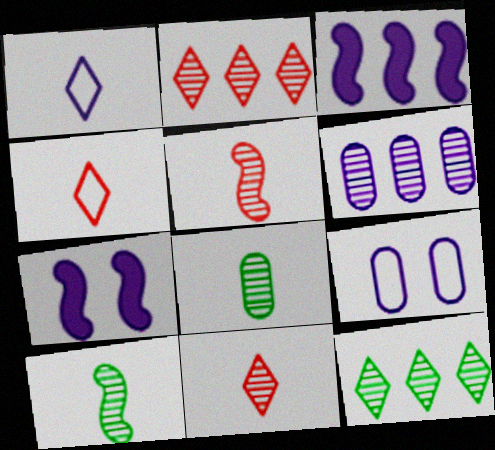[[1, 6, 7]]